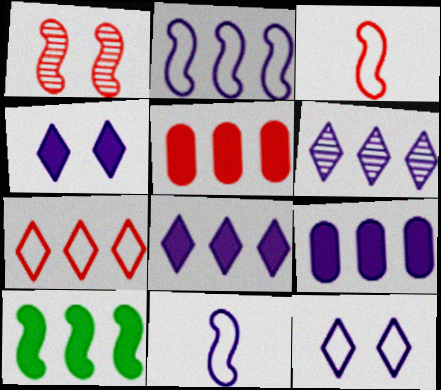[[1, 10, 11], 
[2, 6, 9], 
[5, 8, 10]]